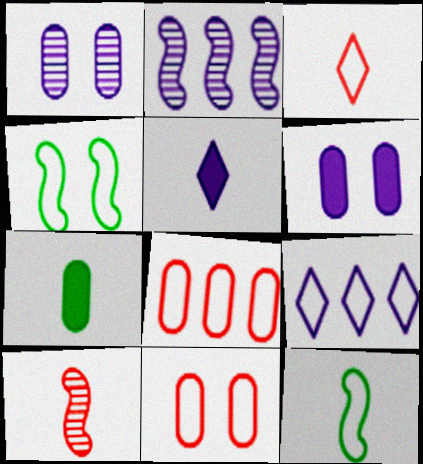[[1, 7, 8], 
[9, 11, 12]]